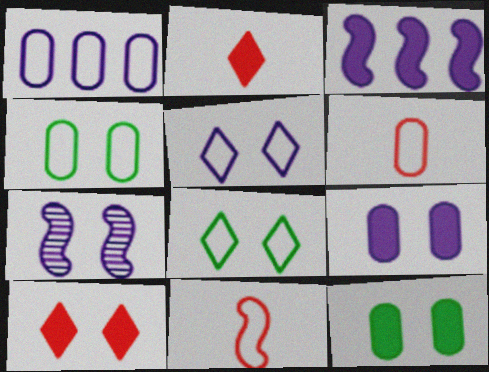[[1, 4, 6], 
[1, 8, 11], 
[2, 3, 12], 
[4, 7, 10], 
[5, 7, 9]]